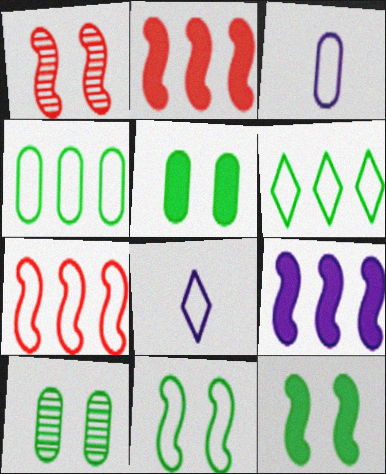[[2, 8, 10]]